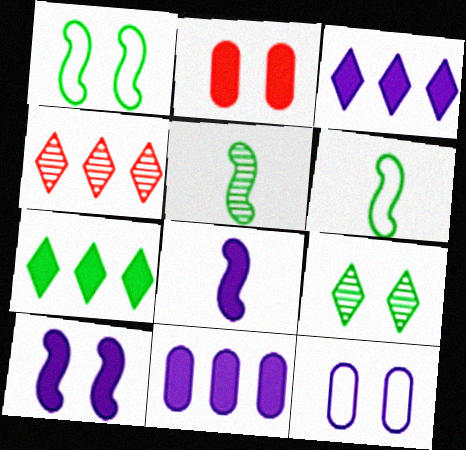[[2, 7, 8]]